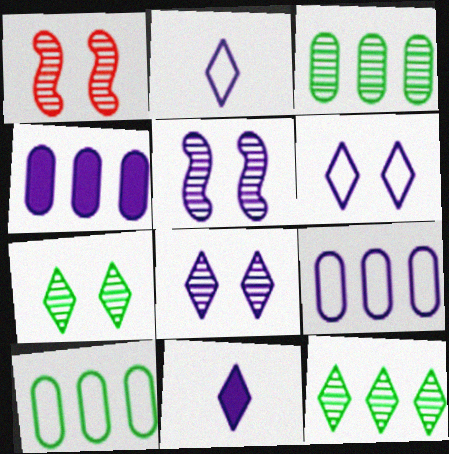[[1, 10, 11], 
[2, 4, 5], 
[5, 9, 11]]